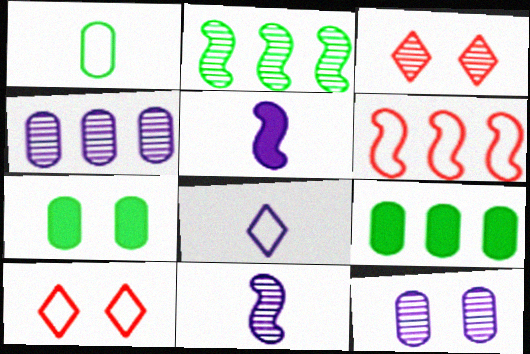[[9, 10, 11]]